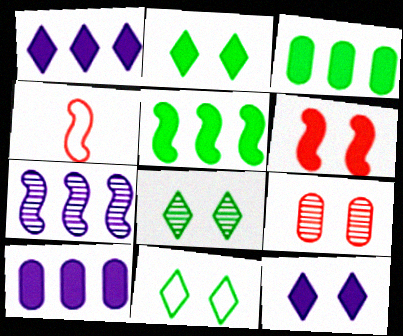[[2, 8, 11], 
[4, 8, 10]]